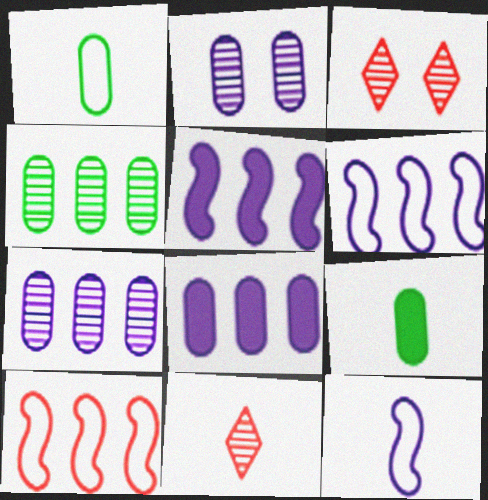[[1, 3, 5], 
[3, 6, 9], 
[9, 11, 12]]